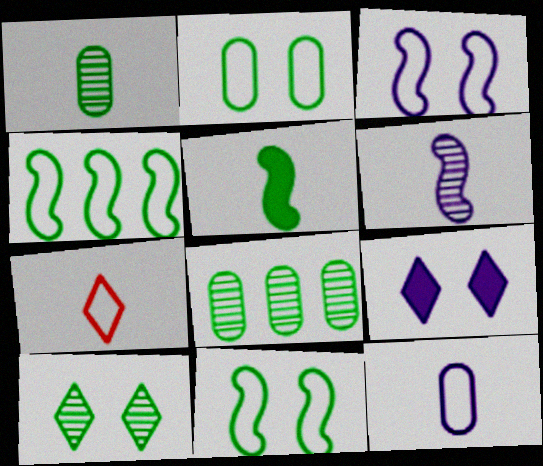[]